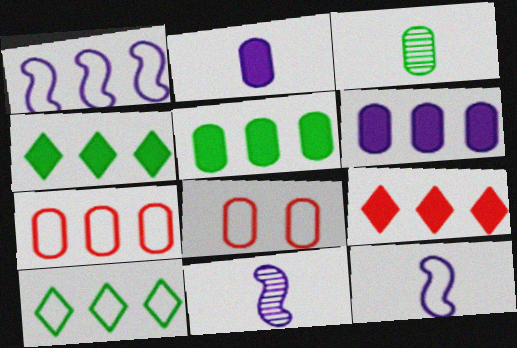[[1, 7, 10], 
[3, 6, 8], 
[4, 8, 11], 
[8, 10, 12]]